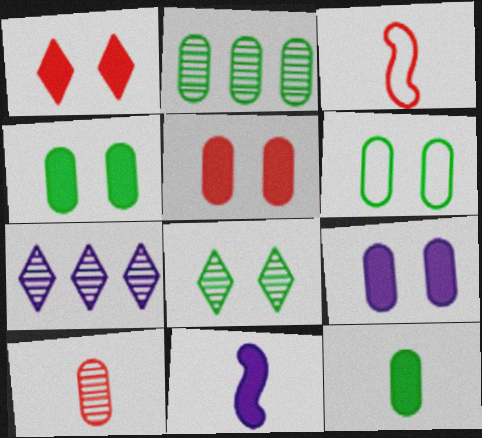[[2, 6, 12], 
[3, 4, 7], 
[4, 5, 9]]